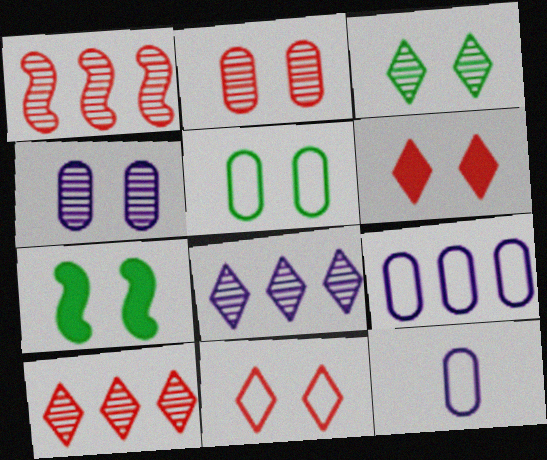[[3, 5, 7], 
[4, 7, 11], 
[7, 10, 12]]